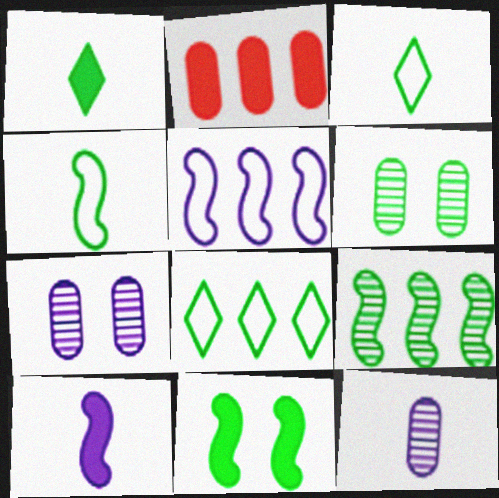[[4, 9, 11]]